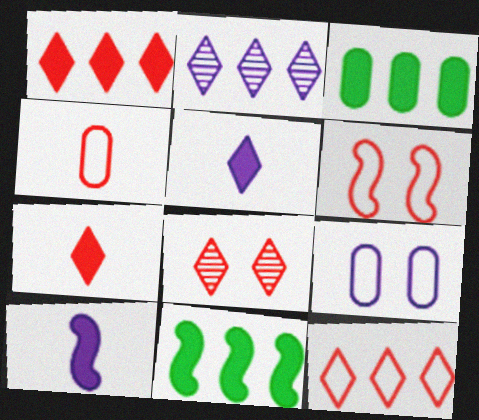[[2, 9, 10], 
[4, 6, 12], 
[7, 8, 12]]